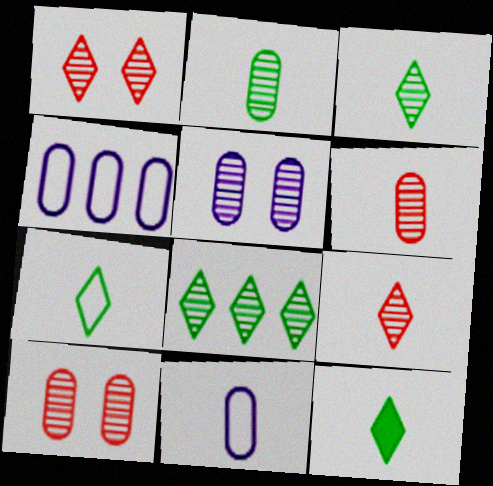[[3, 7, 12]]